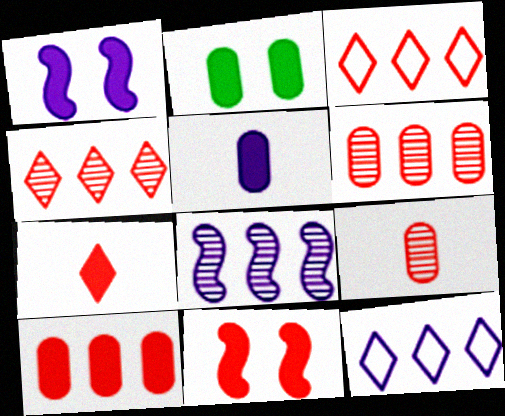[[2, 5, 10], 
[3, 9, 11], 
[7, 10, 11]]